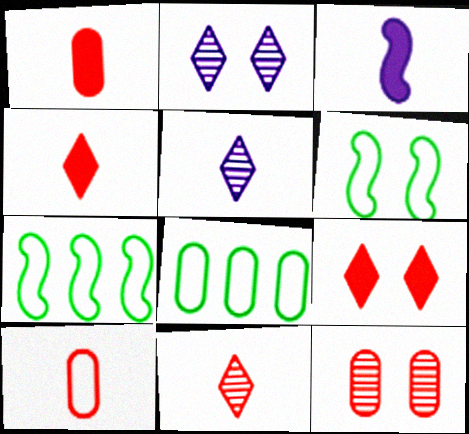[[1, 2, 7]]